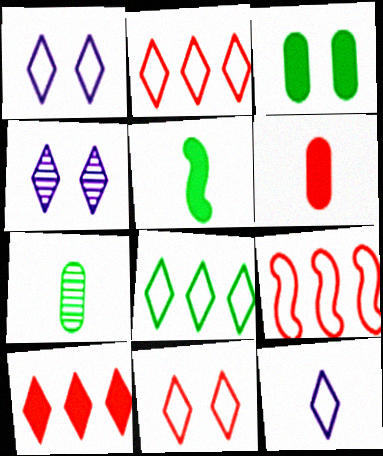[[8, 11, 12]]